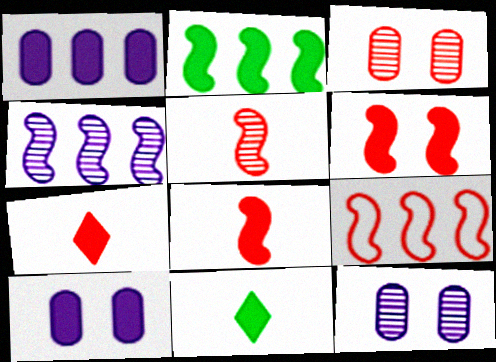[[1, 6, 11], 
[2, 4, 9], 
[2, 7, 10], 
[3, 7, 9], 
[5, 6, 9], 
[9, 11, 12]]